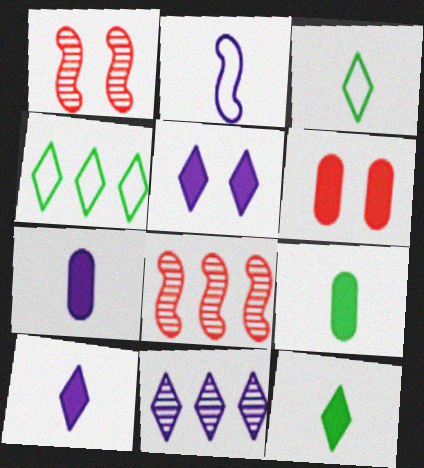[[1, 4, 7]]